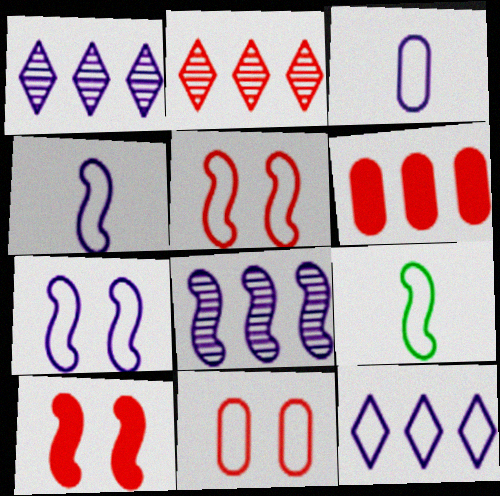[[3, 7, 12], 
[8, 9, 10], 
[9, 11, 12]]